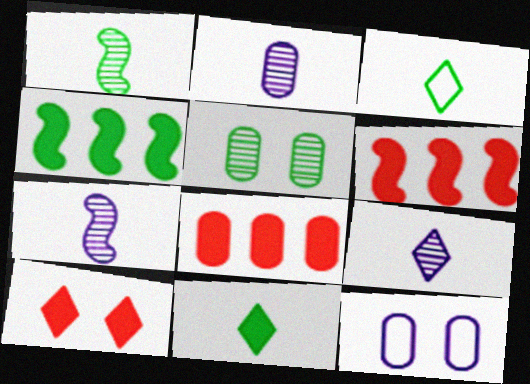[[2, 7, 9], 
[3, 4, 5]]